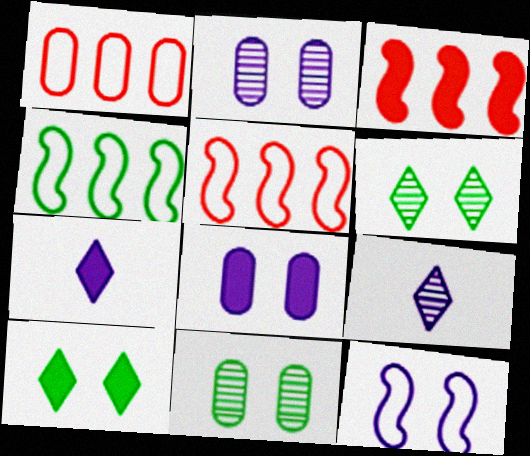[[5, 7, 11]]